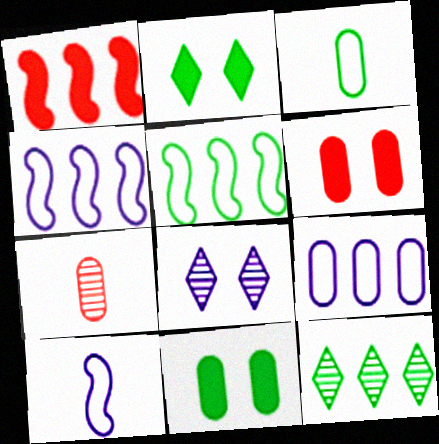[[1, 3, 8], 
[1, 9, 12], 
[2, 4, 7], 
[6, 10, 12], 
[7, 9, 11]]